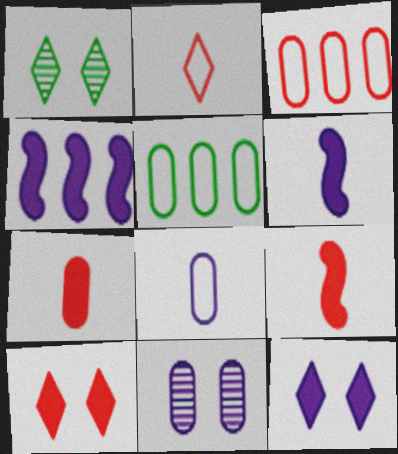[[1, 3, 6], 
[5, 7, 11]]